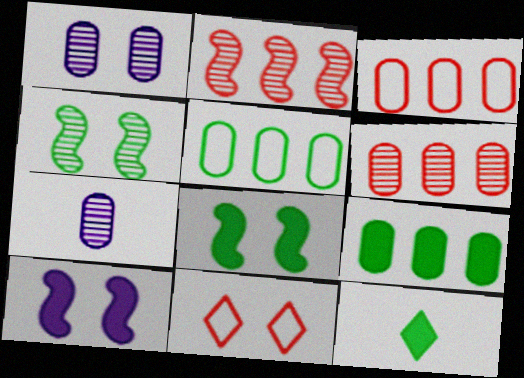[[1, 8, 11], 
[4, 5, 12], 
[8, 9, 12]]